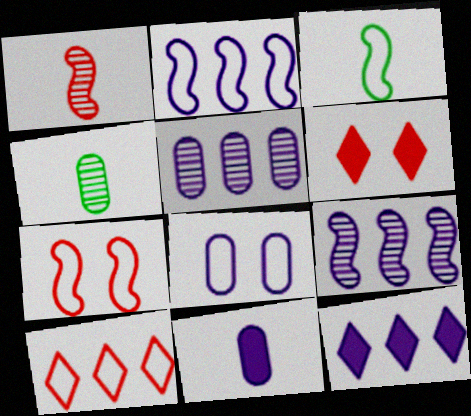[[2, 3, 7], 
[2, 4, 6], 
[2, 5, 12], 
[3, 5, 6], 
[3, 8, 10], 
[4, 7, 12], 
[5, 8, 11]]